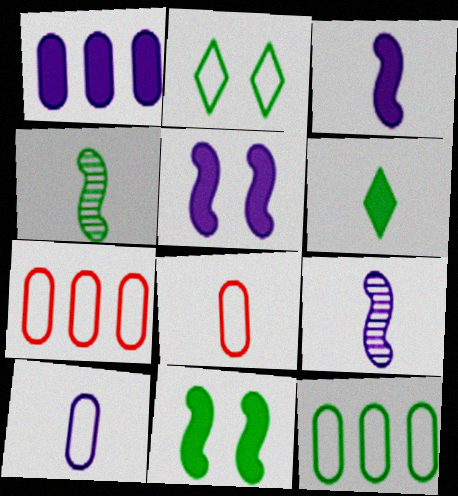[[6, 8, 9]]